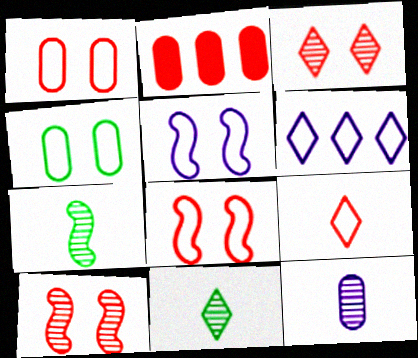[[2, 4, 12], 
[2, 5, 11], 
[2, 9, 10]]